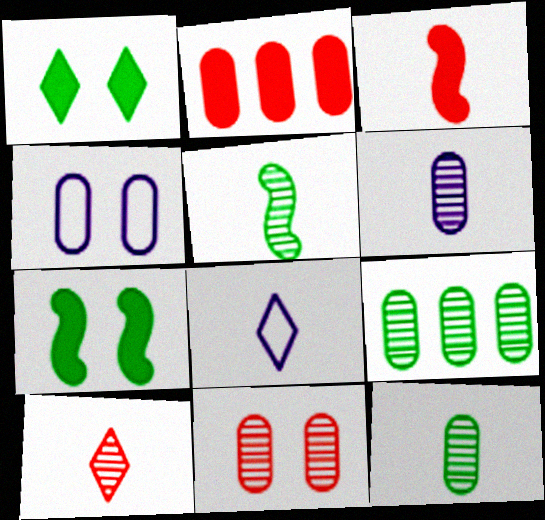[[2, 4, 12], 
[3, 8, 12], 
[5, 6, 10], 
[6, 9, 11]]